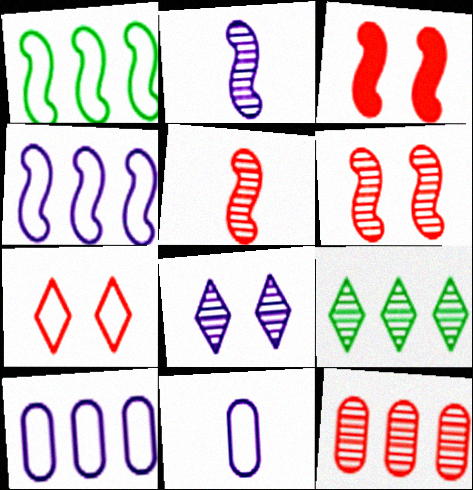[[1, 2, 3], 
[1, 7, 11], 
[3, 9, 11]]